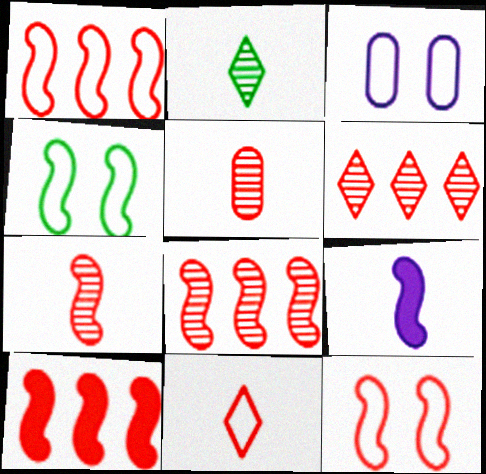[[1, 8, 10], 
[2, 3, 10], 
[4, 8, 9], 
[7, 10, 12]]